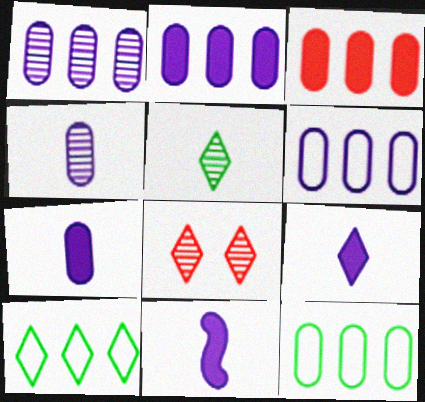[[1, 2, 6], 
[1, 3, 12], 
[7, 9, 11], 
[8, 9, 10], 
[8, 11, 12]]